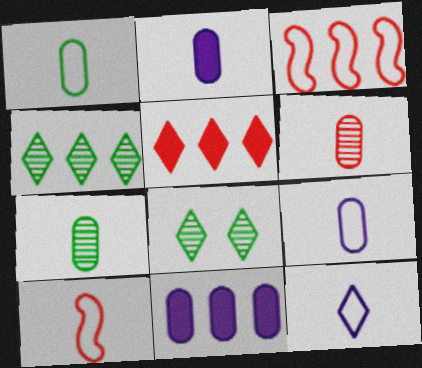[[1, 2, 6], 
[1, 10, 12], 
[2, 3, 8], 
[3, 4, 11], 
[5, 8, 12], 
[8, 10, 11]]